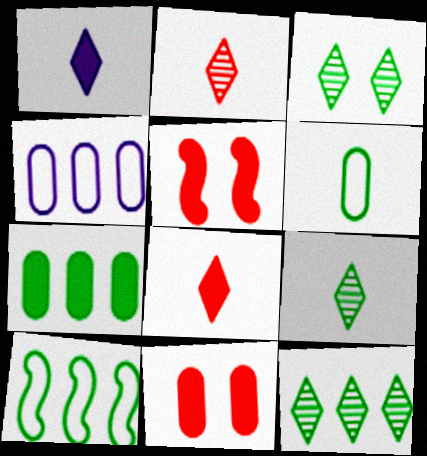[[1, 5, 7], 
[3, 9, 12], 
[4, 5, 9], 
[7, 10, 12]]